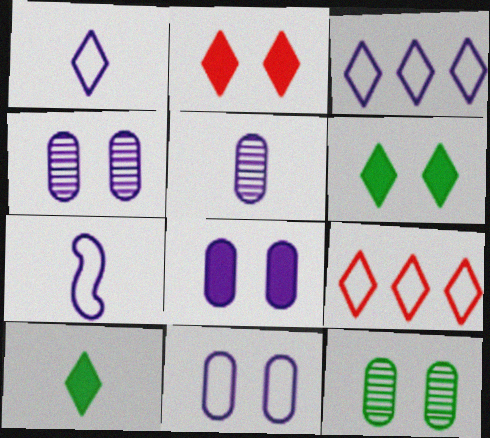[[3, 7, 11], 
[4, 8, 11]]